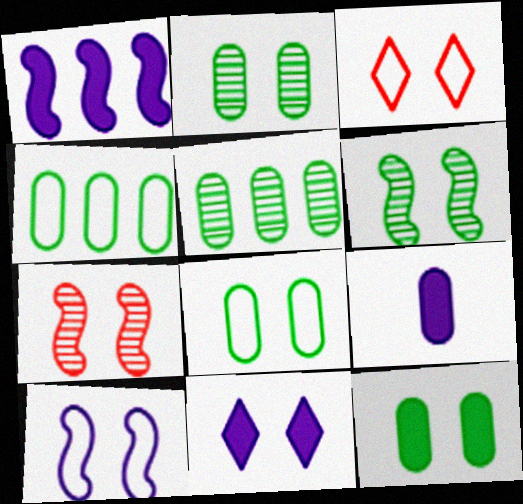[[1, 9, 11], 
[2, 8, 12], 
[3, 8, 10], 
[7, 8, 11]]